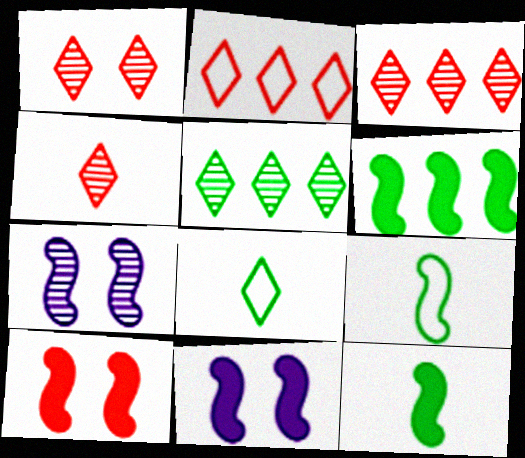[[1, 3, 4]]